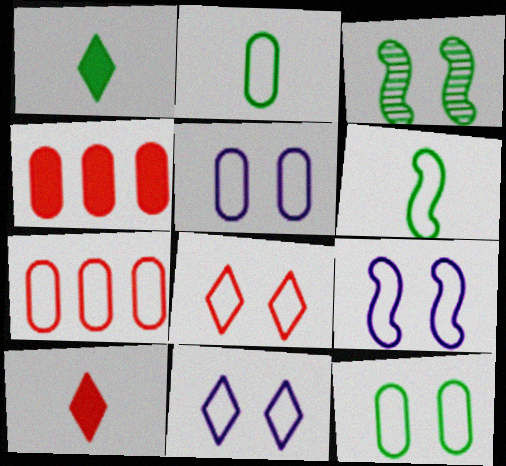[[2, 5, 7], 
[5, 9, 11], 
[6, 7, 11], 
[8, 9, 12]]